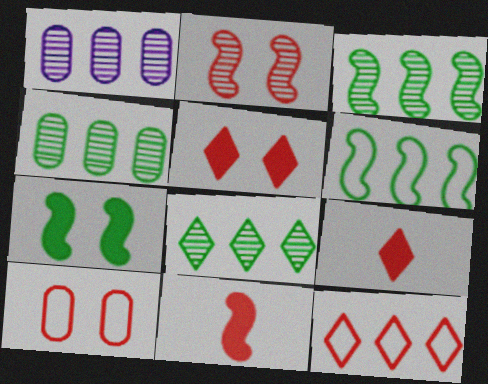[[2, 5, 10], 
[3, 4, 8]]